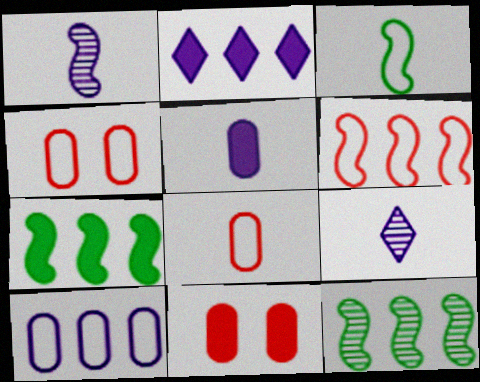[[4, 7, 9]]